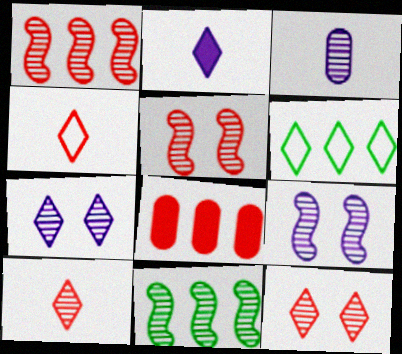[[2, 6, 12], 
[3, 11, 12], 
[4, 5, 8]]